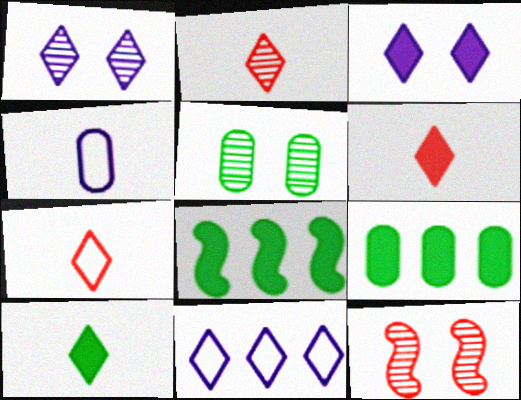[[1, 5, 12], 
[2, 6, 7]]